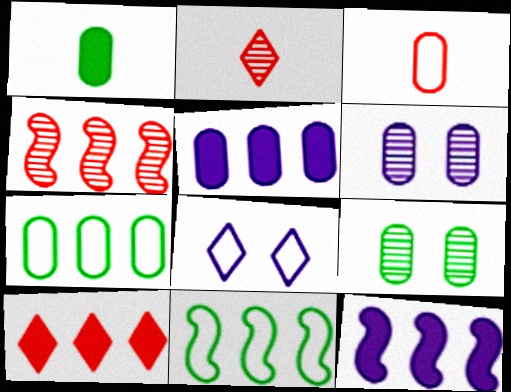[[1, 4, 8], 
[1, 7, 9], 
[3, 5, 9], 
[3, 8, 11], 
[4, 11, 12]]